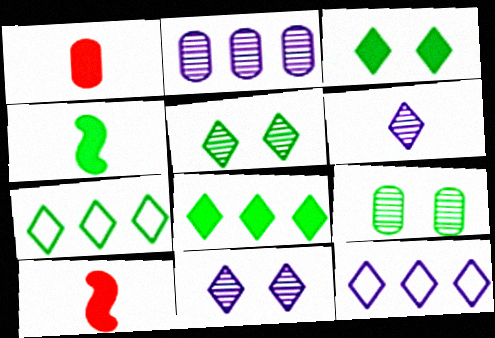[[4, 7, 9], 
[9, 10, 12]]